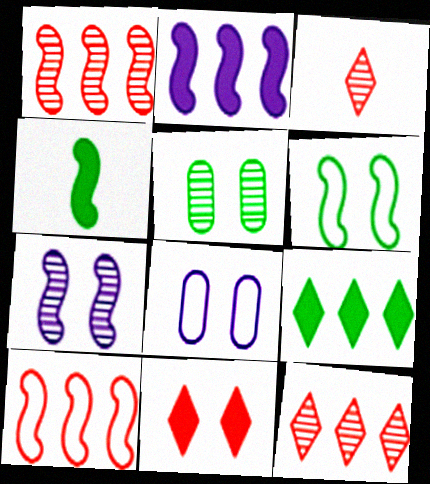[[4, 7, 10], 
[4, 8, 12]]